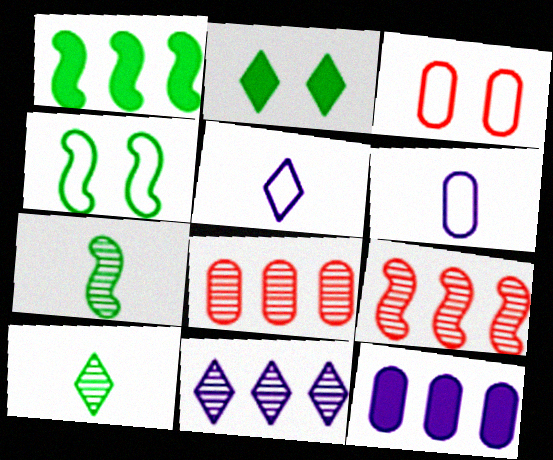[[1, 4, 7], 
[2, 6, 9]]